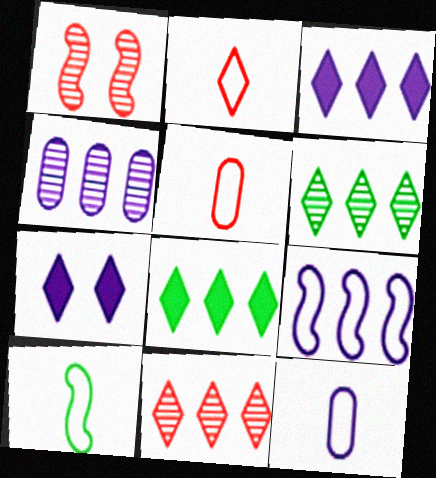[[1, 8, 12], 
[2, 6, 7], 
[2, 10, 12], 
[3, 4, 9]]